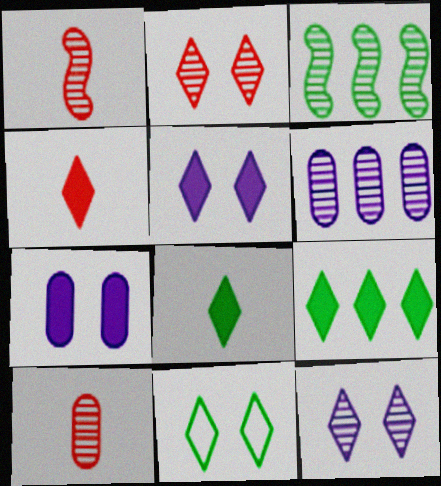[[2, 5, 11], 
[3, 10, 12], 
[4, 5, 9]]